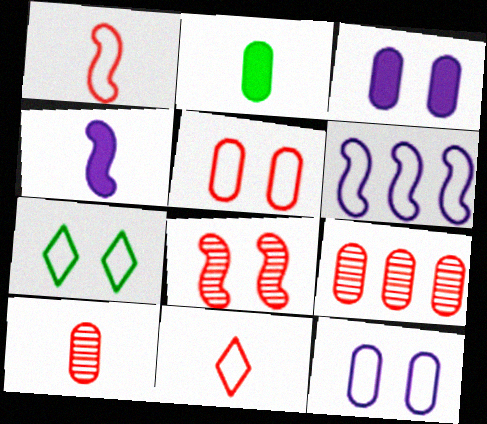[[2, 9, 12], 
[3, 7, 8], 
[4, 7, 9]]